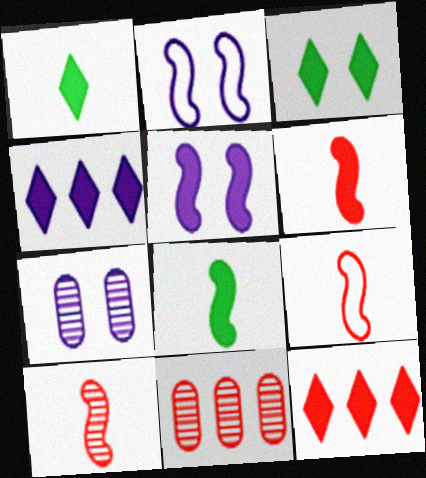[[1, 2, 11], 
[6, 9, 10]]